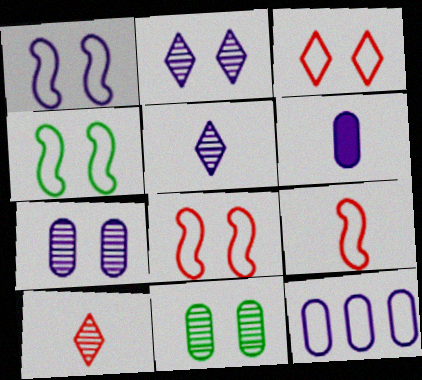[[1, 4, 8], 
[6, 7, 12]]